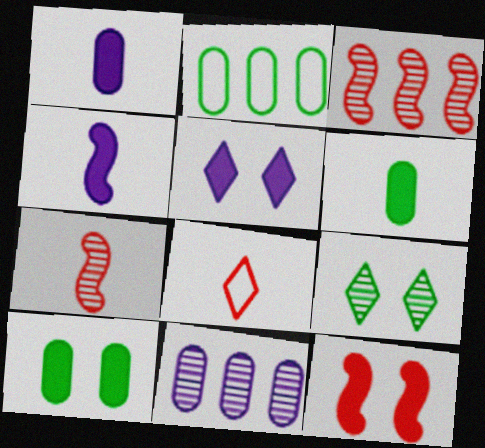[[2, 5, 7], 
[5, 10, 12], 
[7, 9, 11]]